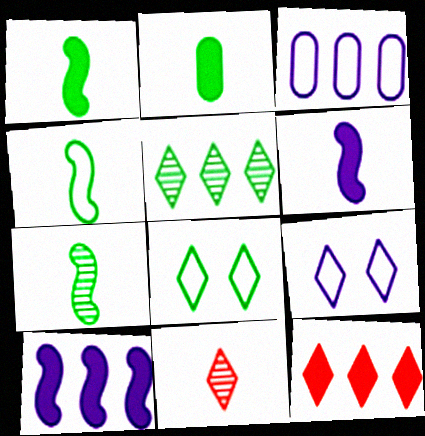[[1, 4, 7]]